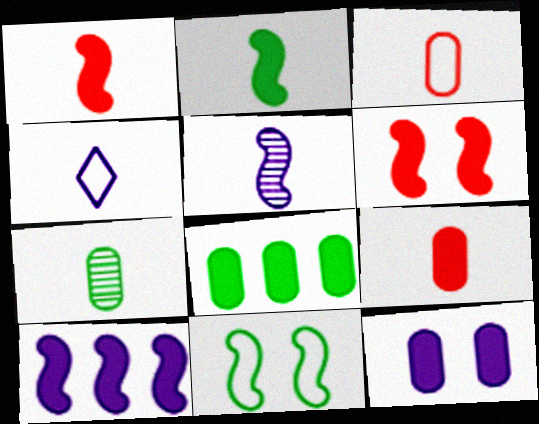[[1, 4, 7], 
[2, 6, 10], 
[8, 9, 12]]